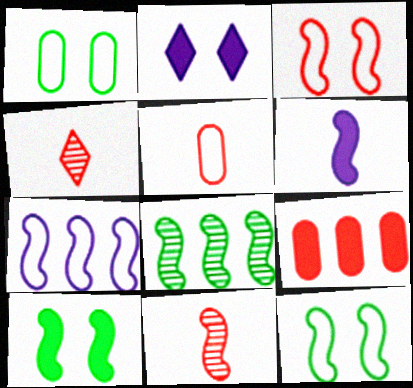[[2, 5, 8], 
[3, 4, 9], 
[3, 6, 8], 
[7, 10, 11]]